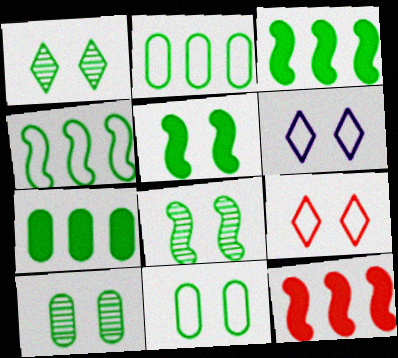[[1, 5, 11], 
[1, 8, 10]]